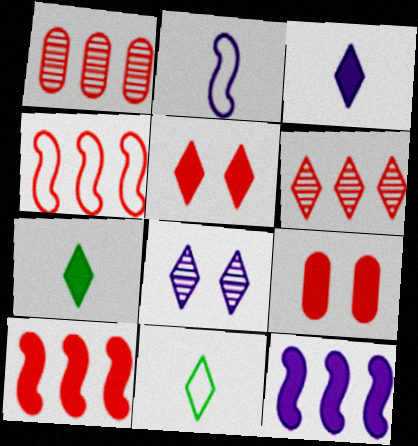[[7, 9, 12]]